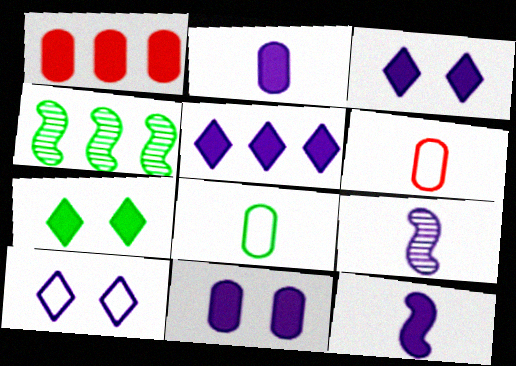[[1, 7, 12], 
[3, 4, 6], 
[4, 7, 8], 
[5, 11, 12]]